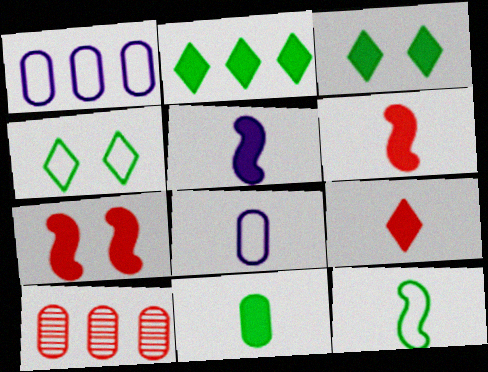[[4, 5, 10], 
[5, 9, 11]]